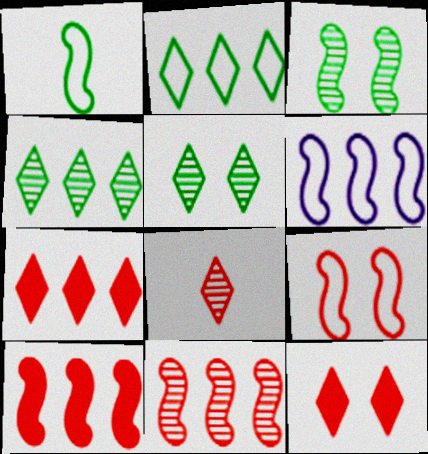[[1, 6, 9]]